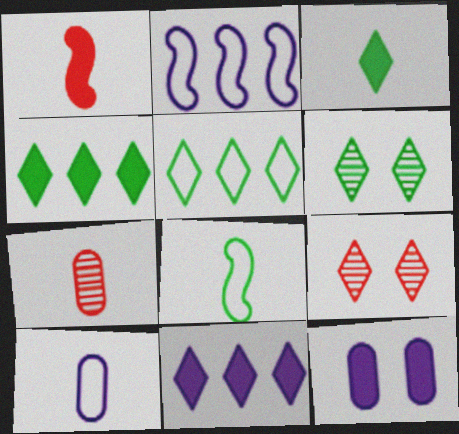[[1, 4, 12], 
[3, 5, 6]]